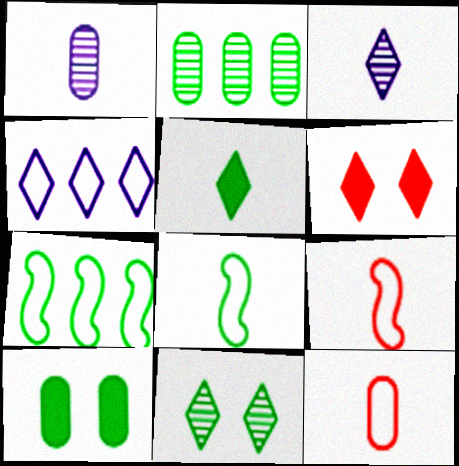[[1, 5, 9], 
[1, 6, 7]]